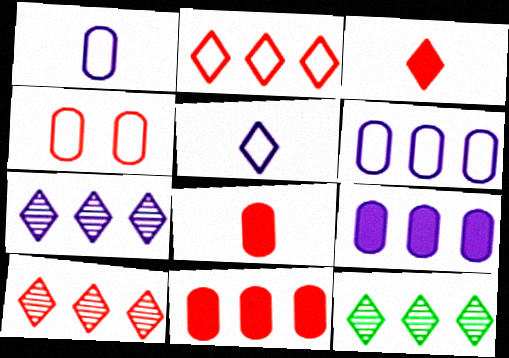[[7, 10, 12]]